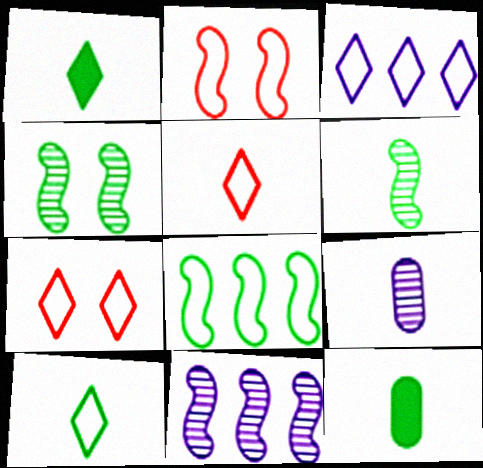[[3, 7, 10], 
[6, 10, 12], 
[7, 11, 12]]